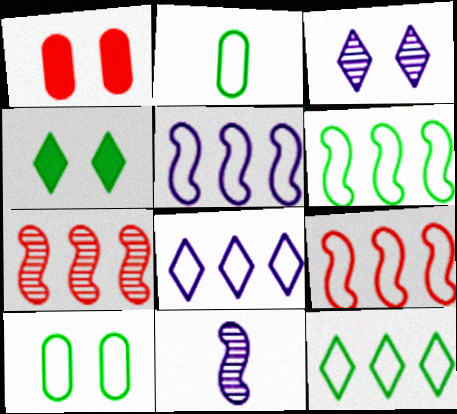[[1, 11, 12], 
[5, 6, 9]]